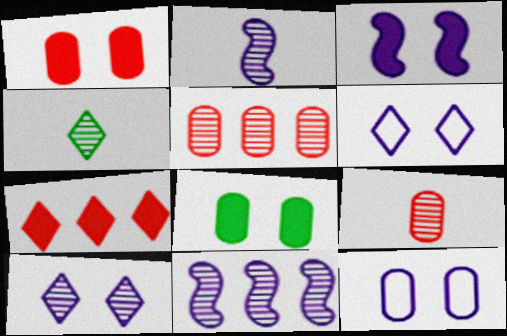[[2, 4, 9], 
[3, 10, 12], 
[4, 6, 7]]